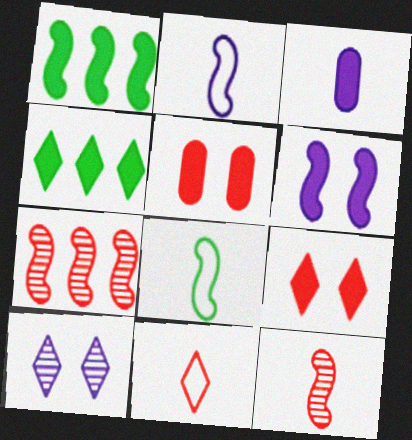[[1, 3, 9], 
[4, 10, 11], 
[5, 7, 11], 
[6, 7, 8]]